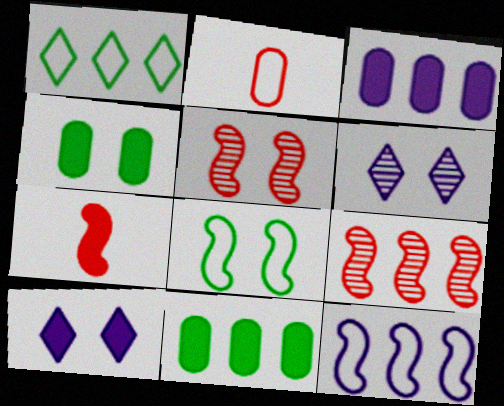[[1, 3, 9], 
[7, 10, 11]]